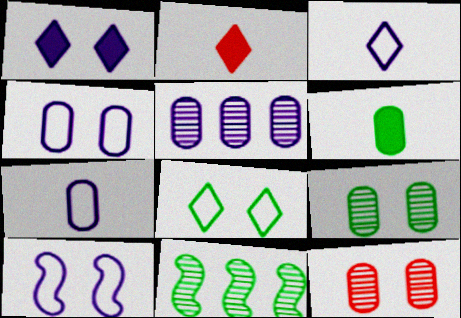[[2, 4, 11], 
[6, 8, 11]]